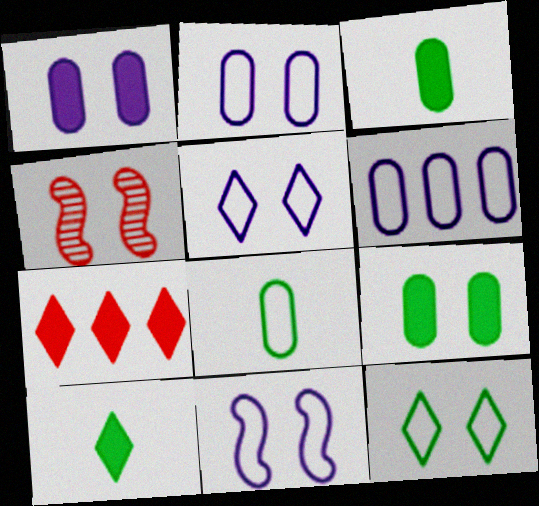[[1, 4, 12], 
[2, 5, 11], 
[4, 5, 9], 
[4, 6, 10]]